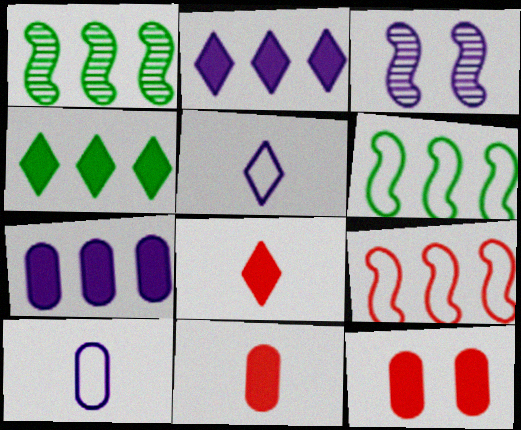[[1, 5, 12], 
[2, 3, 10], 
[3, 5, 7]]